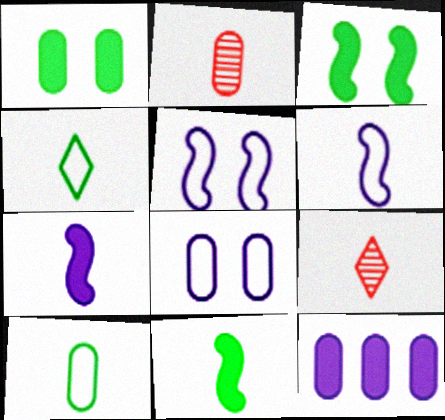[[2, 4, 7], 
[7, 9, 10]]